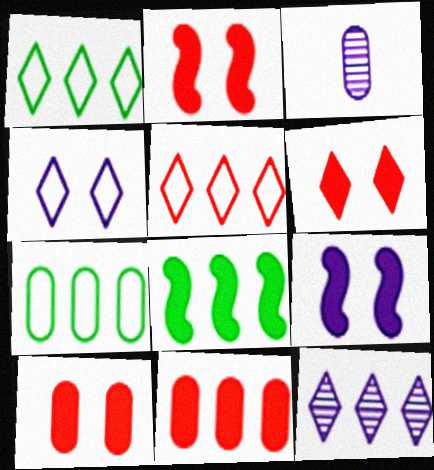[[1, 2, 3], 
[2, 6, 10], 
[3, 7, 10]]